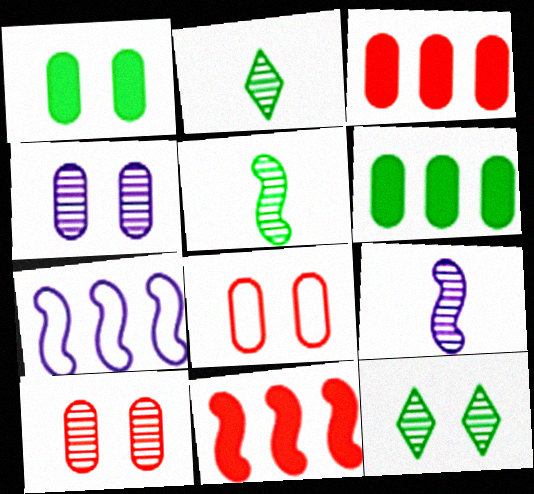[[1, 4, 8]]